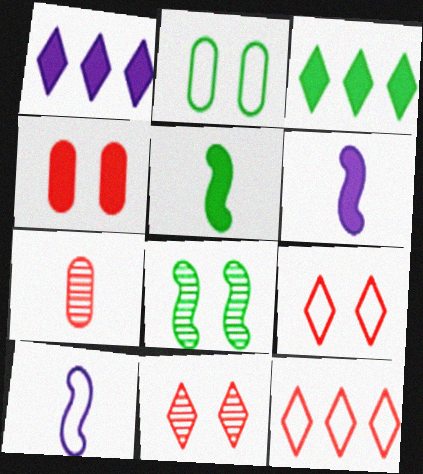[[1, 4, 5], 
[2, 10, 12], 
[3, 4, 6]]